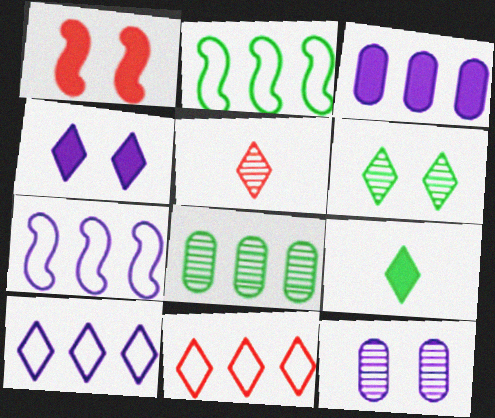[[1, 3, 9]]